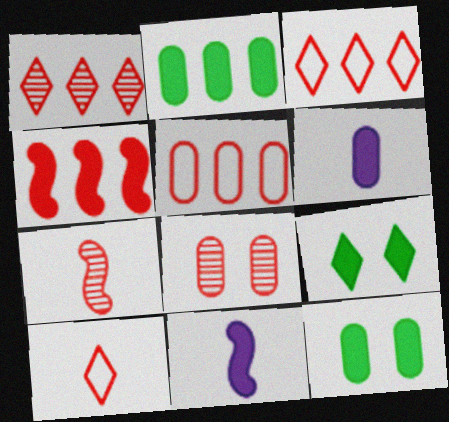[[1, 4, 5], 
[1, 7, 8], 
[4, 6, 9], 
[4, 8, 10]]